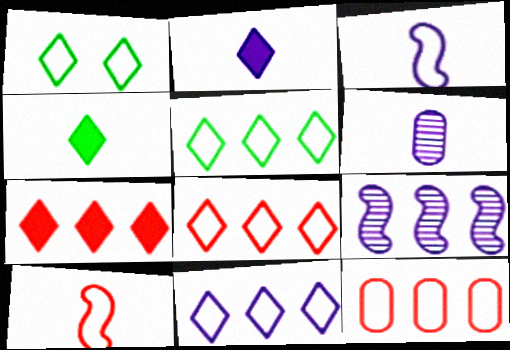[[1, 3, 12], 
[2, 3, 6], 
[4, 6, 10], 
[5, 8, 11]]